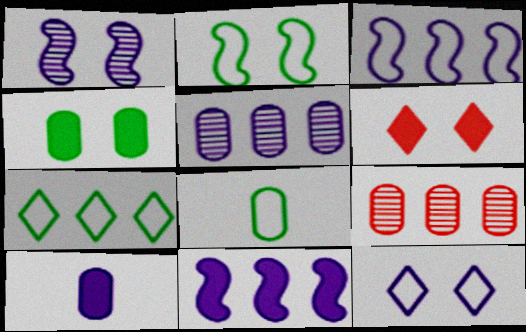[[2, 7, 8], 
[7, 9, 11]]